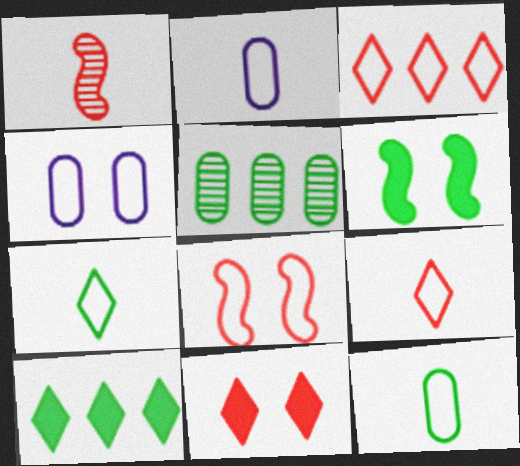[[1, 4, 10], 
[5, 6, 7]]